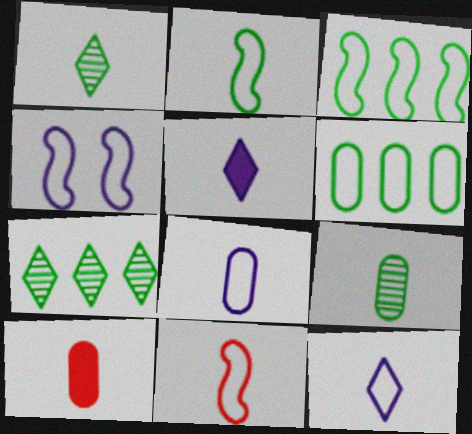[[3, 4, 11], 
[4, 7, 10], 
[5, 9, 11], 
[8, 9, 10]]